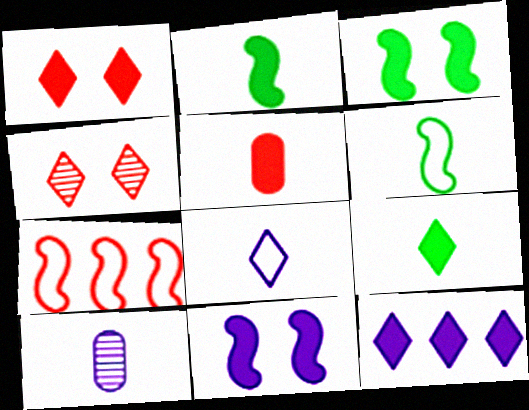[[1, 9, 12], 
[3, 5, 12], 
[4, 5, 7]]